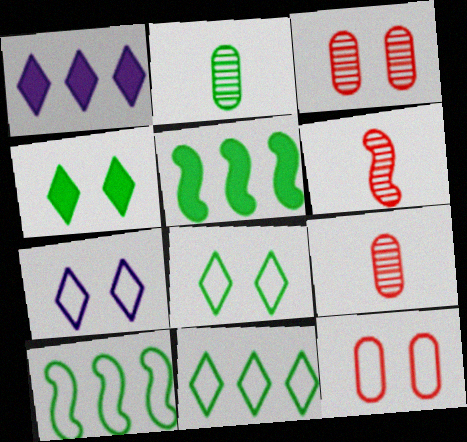[[2, 4, 10], 
[2, 5, 8], 
[5, 7, 9]]